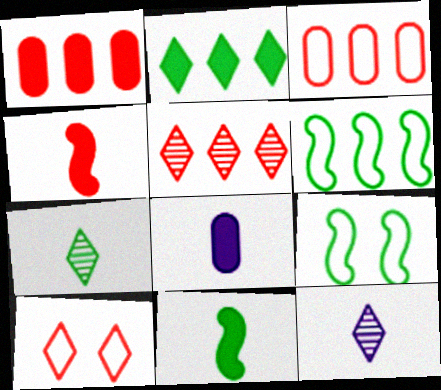[[1, 9, 12], 
[2, 10, 12], 
[5, 8, 9]]